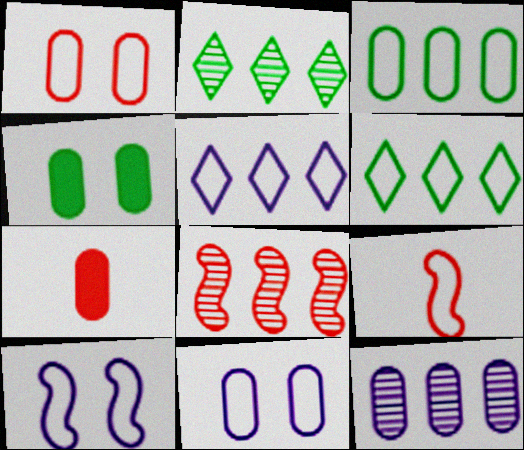[[2, 7, 10], 
[2, 8, 12], 
[6, 9, 11]]